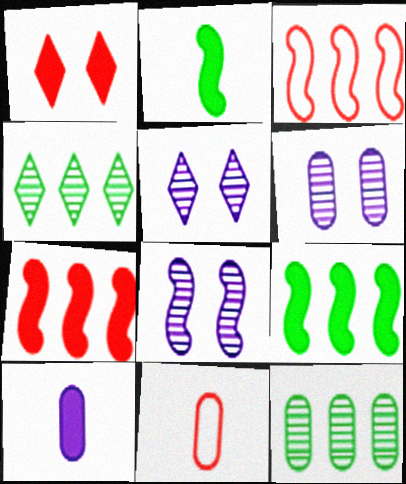[[1, 9, 10], 
[2, 3, 8], 
[5, 6, 8], 
[5, 9, 11]]